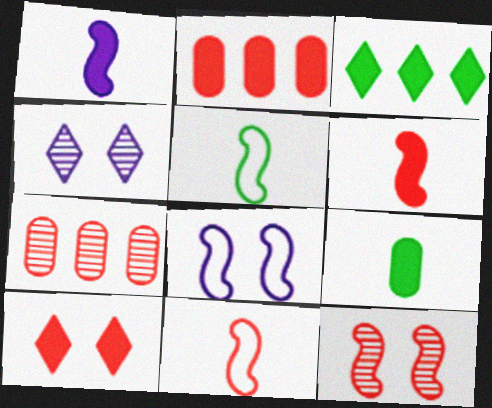[[2, 4, 5], 
[2, 6, 10], 
[7, 10, 11]]